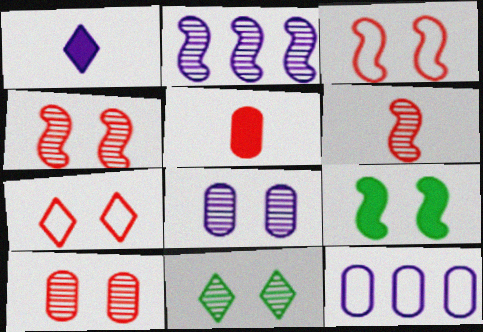[[4, 8, 11], 
[7, 8, 9]]